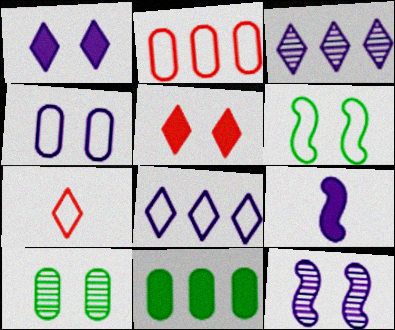[[1, 4, 12], 
[3, 4, 9], 
[5, 9, 11], 
[7, 11, 12]]